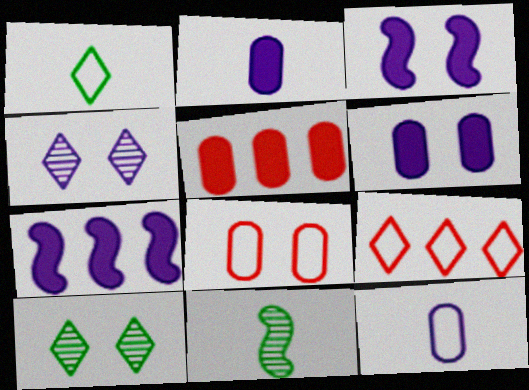[[3, 8, 10], 
[4, 7, 12], 
[6, 9, 11]]